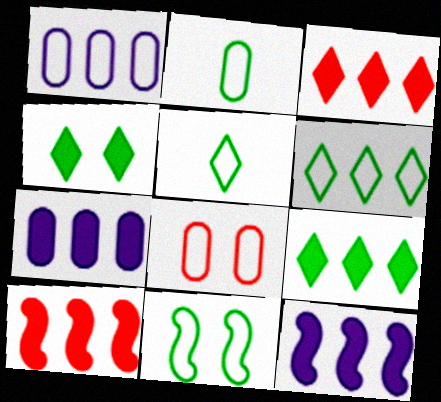[[1, 2, 8], 
[2, 6, 11], 
[7, 9, 10]]